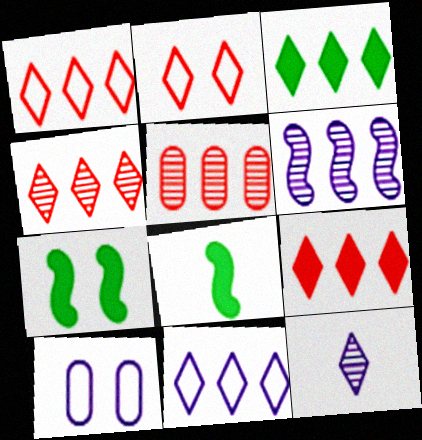[[1, 4, 9], 
[2, 3, 12], 
[3, 4, 11], 
[4, 8, 10]]